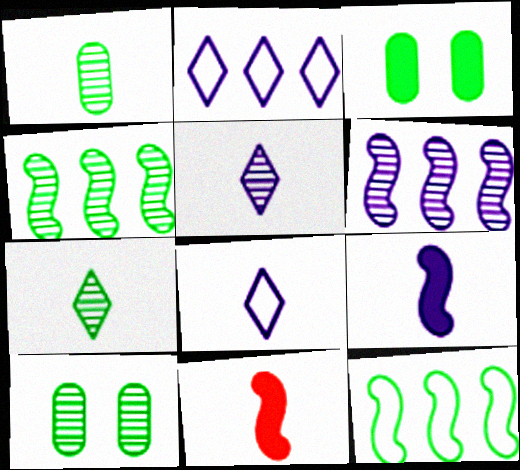[[1, 8, 11], 
[2, 10, 11], 
[3, 7, 12], 
[4, 7, 10]]